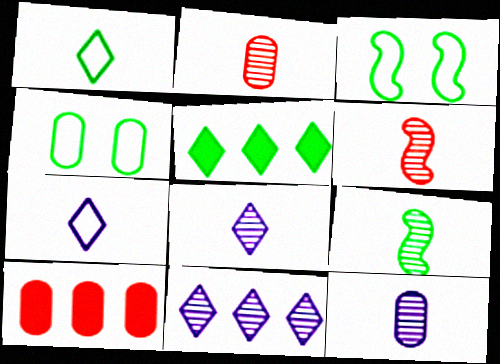[[2, 8, 9], 
[3, 8, 10], 
[4, 5, 9], 
[4, 10, 12]]